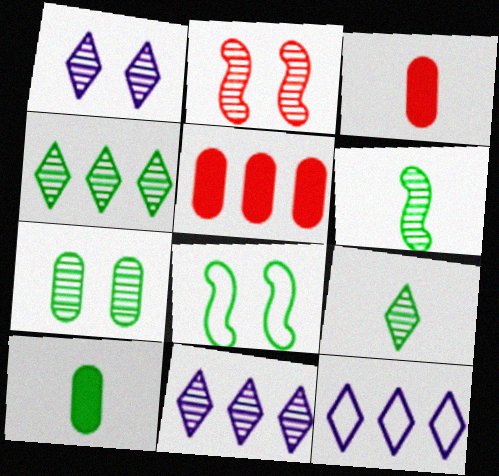[[1, 2, 7], 
[2, 10, 12], 
[3, 8, 11], 
[4, 6, 7], 
[4, 8, 10]]